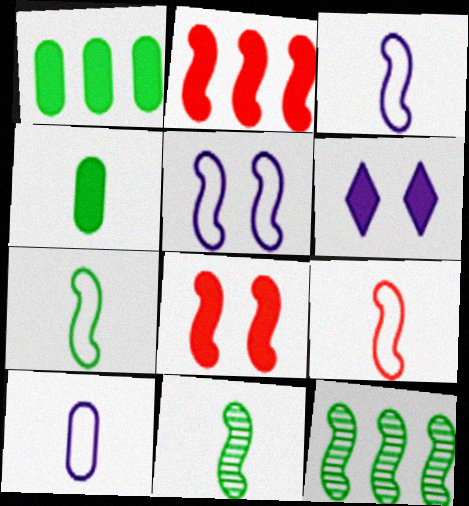[[2, 4, 6], 
[2, 5, 11], 
[3, 7, 9], 
[3, 8, 12]]